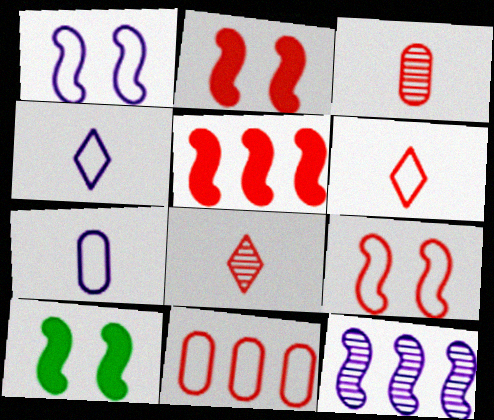[[2, 8, 11], 
[6, 9, 11]]